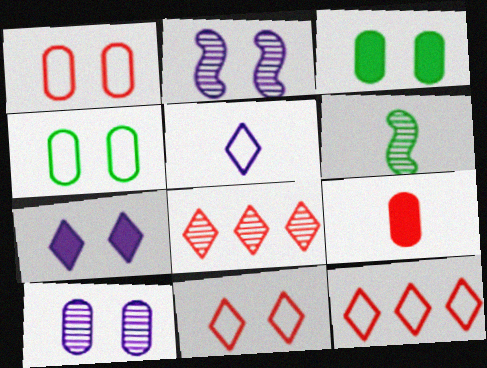[[1, 3, 10], 
[2, 3, 11], 
[5, 6, 9], 
[6, 8, 10]]